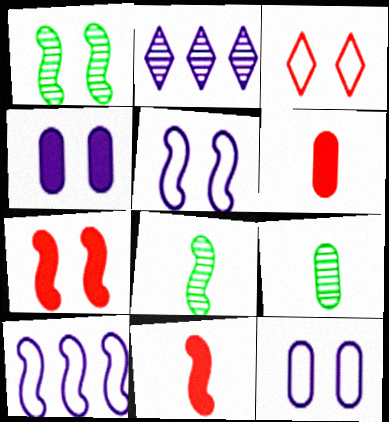[[1, 3, 4], 
[1, 5, 7], 
[1, 10, 11], 
[7, 8, 10]]